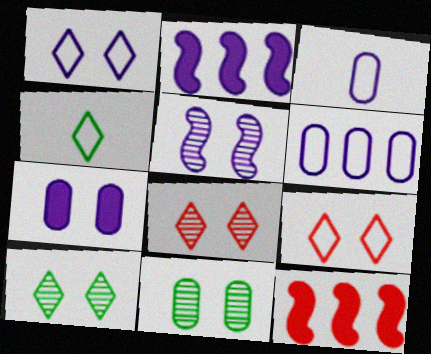[[1, 5, 7], 
[3, 10, 12], 
[5, 8, 11]]